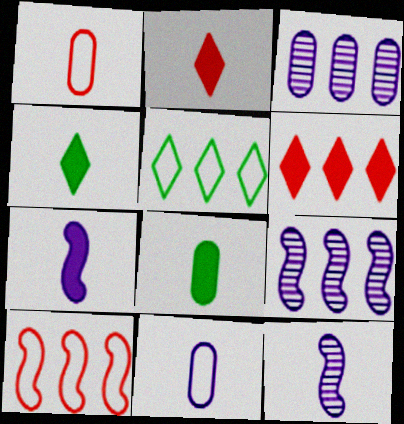[[1, 4, 12], 
[2, 7, 8]]